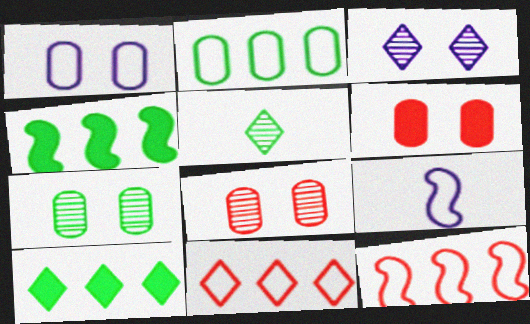[[1, 6, 7], 
[8, 9, 10]]